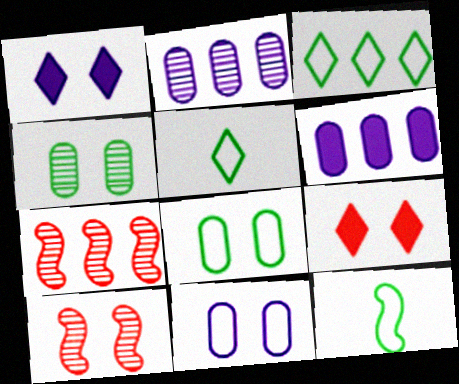[[1, 8, 10], 
[2, 9, 12], 
[3, 6, 7], 
[3, 8, 12], 
[5, 6, 10]]